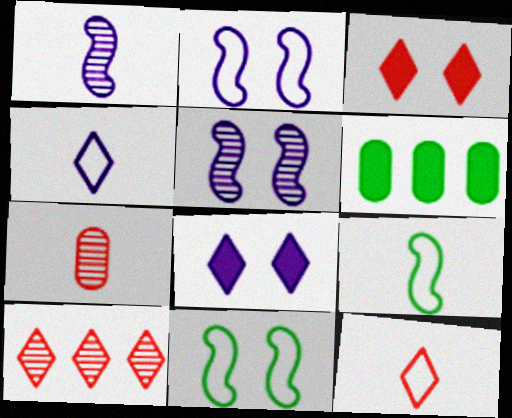[[3, 10, 12], 
[5, 6, 12]]